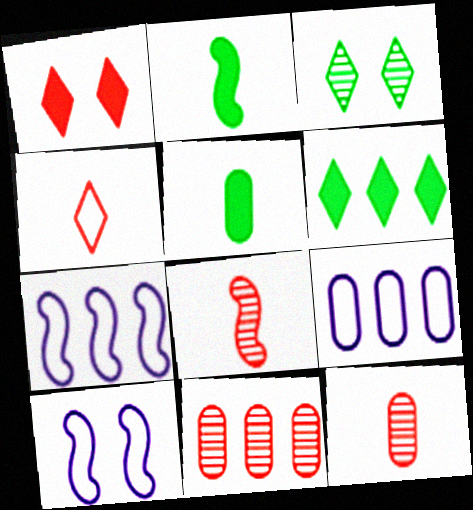[[6, 7, 11], 
[6, 10, 12]]